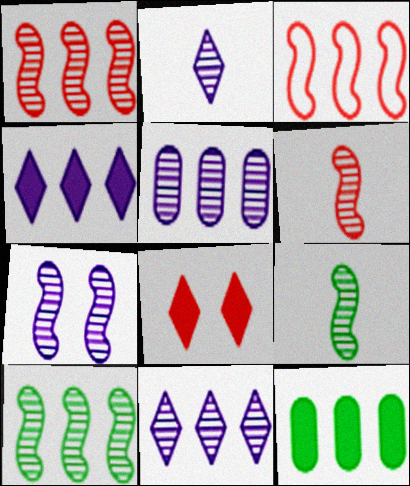[[1, 7, 9], 
[2, 5, 7], 
[3, 11, 12], 
[6, 7, 10]]